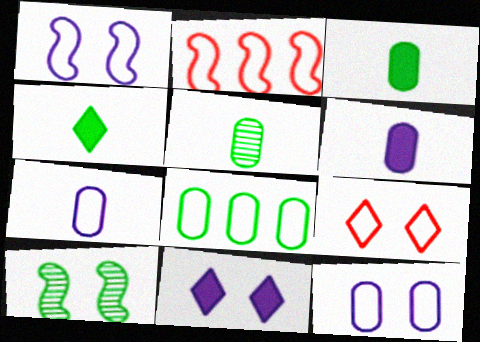[[2, 5, 11], 
[4, 8, 10]]